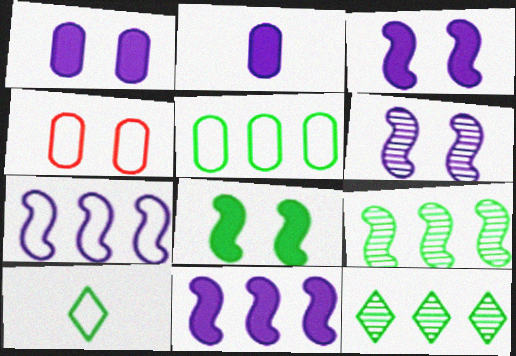[[4, 7, 10]]